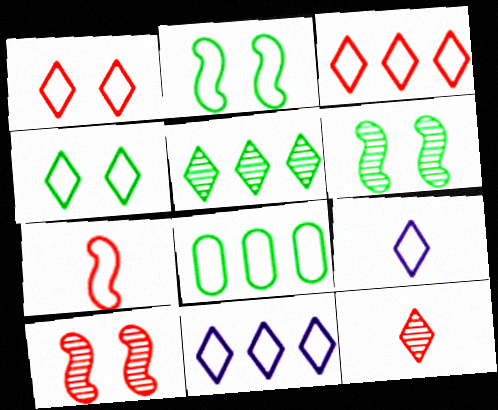[[3, 4, 9]]